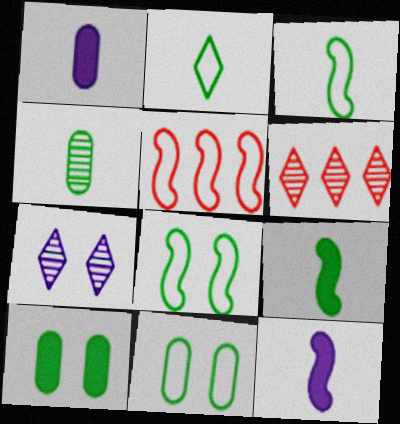[[1, 6, 8], 
[2, 4, 9], 
[6, 11, 12]]